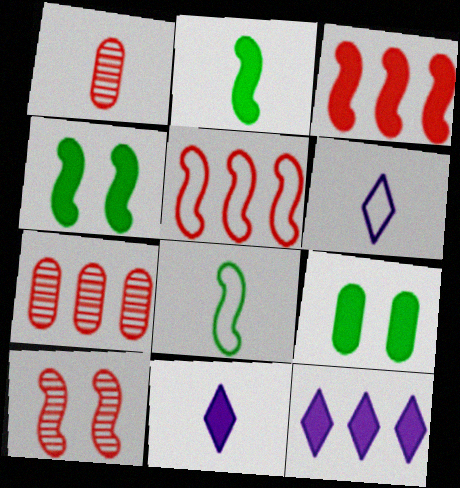[[1, 2, 6], 
[1, 8, 11], 
[3, 9, 11], 
[4, 6, 7]]